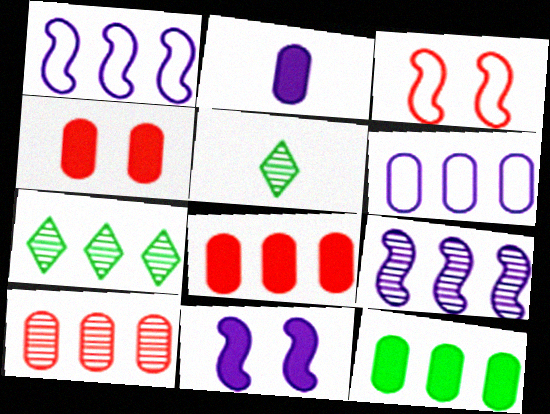[[1, 4, 5], 
[1, 7, 8], 
[2, 3, 7], 
[2, 4, 12], 
[6, 10, 12], 
[7, 9, 10]]